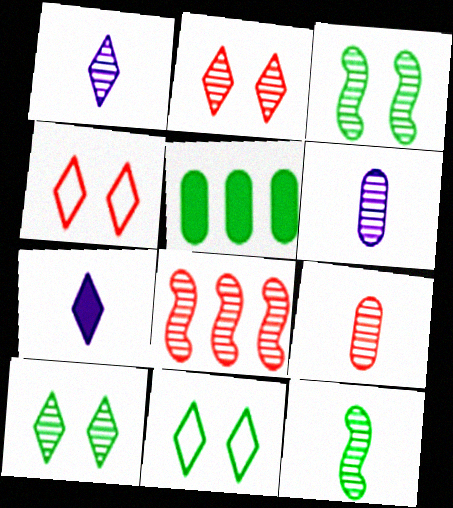[[1, 9, 12], 
[2, 8, 9], 
[5, 11, 12], 
[6, 8, 10]]